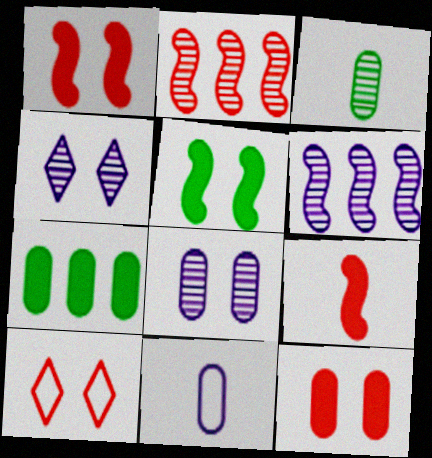[[2, 3, 4], 
[5, 8, 10]]